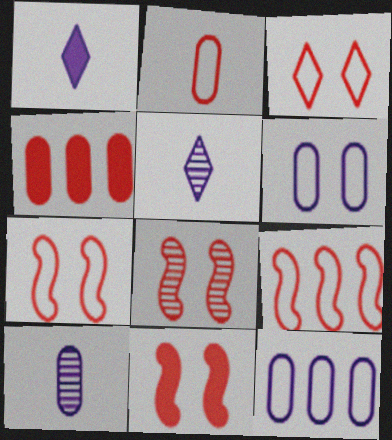[[2, 3, 9], 
[7, 8, 11]]